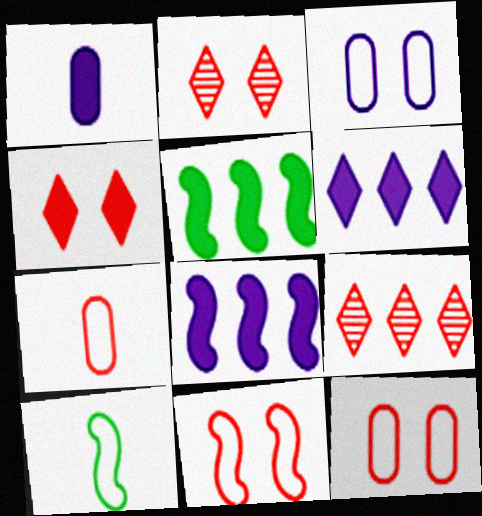[[1, 4, 5]]